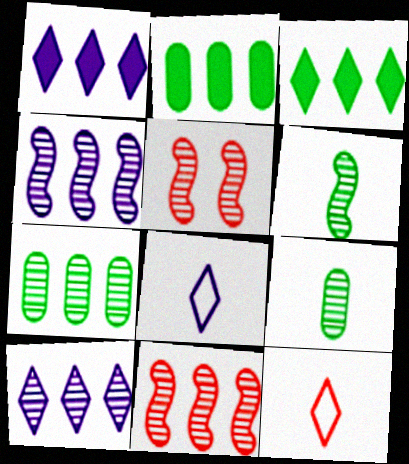[[2, 5, 8], 
[4, 5, 6], 
[5, 9, 10], 
[7, 10, 11]]